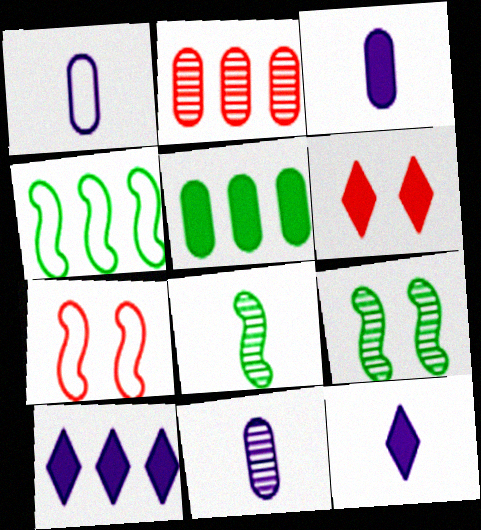[[1, 3, 11], 
[2, 4, 10], 
[4, 6, 11]]